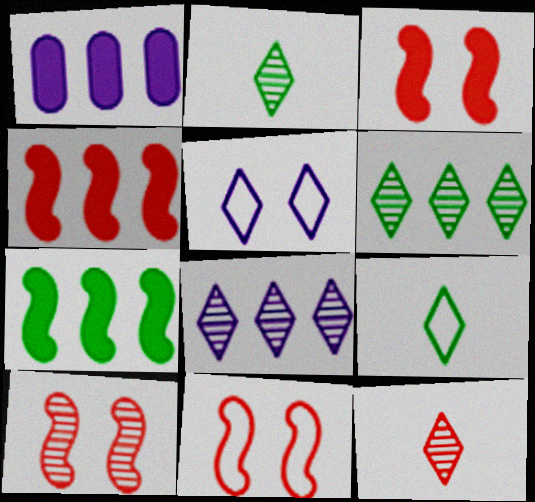[[1, 2, 11], 
[1, 9, 10], 
[3, 10, 11]]